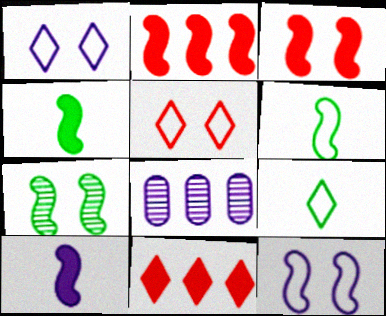[[1, 8, 10], 
[3, 7, 12], 
[3, 8, 9], 
[4, 5, 8]]